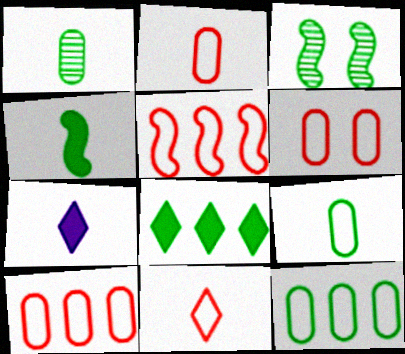[[2, 6, 10], 
[3, 7, 10], 
[3, 8, 9], 
[5, 6, 11]]